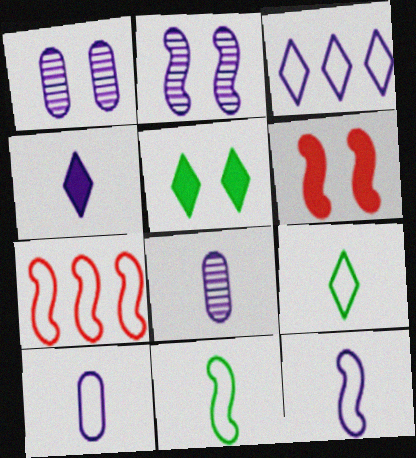[[4, 8, 12], 
[5, 7, 8]]